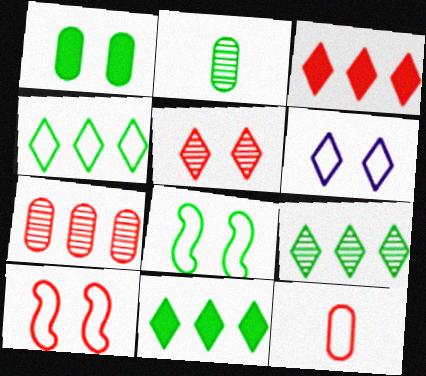[[2, 8, 11], 
[4, 9, 11]]